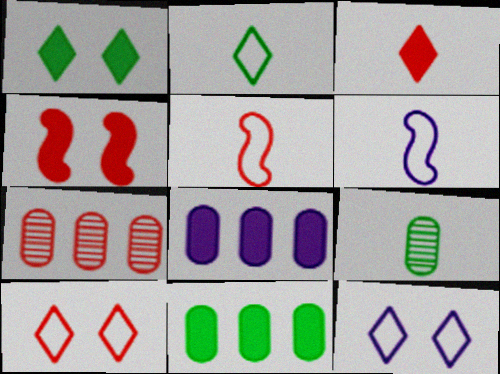[[1, 6, 7], 
[3, 6, 9]]